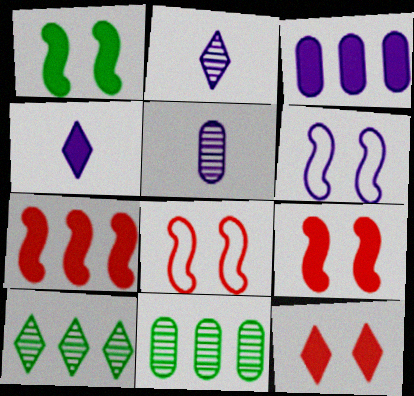[[2, 3, 6], 
[4, 8, 11]]